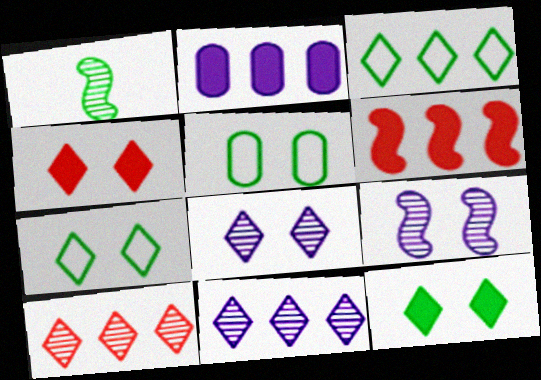[[4, 5, 9], 
[4, 7, 8]]